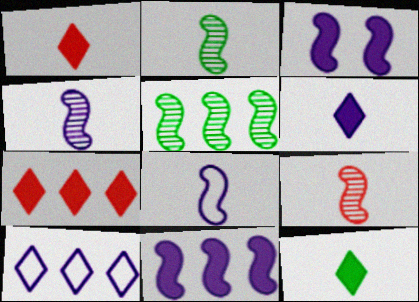[[1, 6, 12], 
[2, 4, 9]]